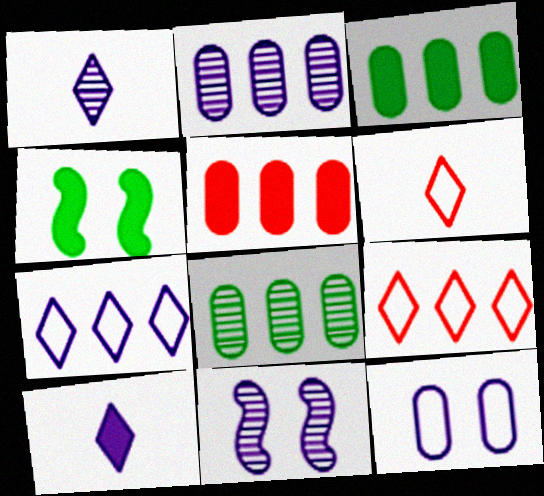[[1, 2, 11], 
[2, 4, 6], 
[3, 6, 11], 
[4, 5, 10]]